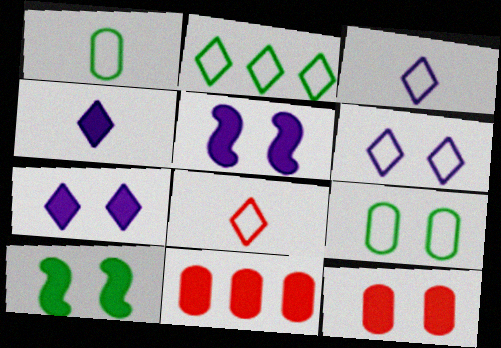[[2, 6, 8], 
[4, 10, 11], 
[7, 10, 12]]